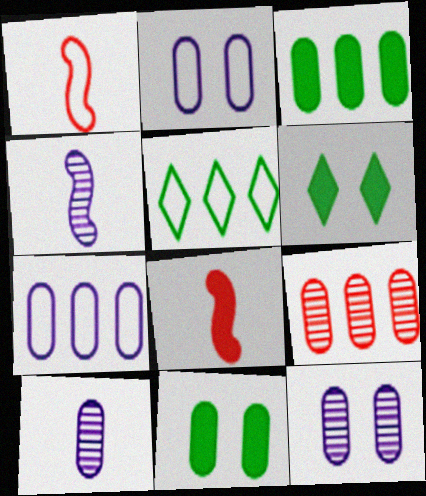[[1, 2, 5], 
[3, 7, 9], 
[5, 8, 12]]